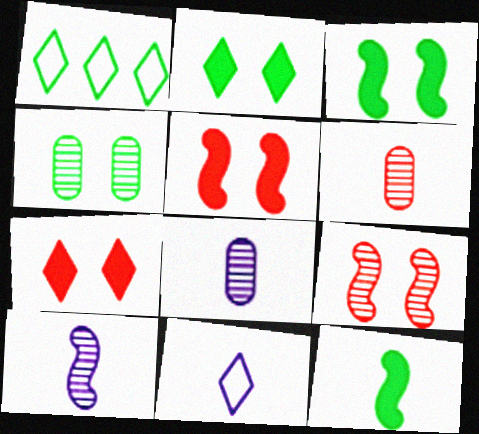[[1, 4, 12], 
[1, 5, 8], 
[6, 11, 12]]